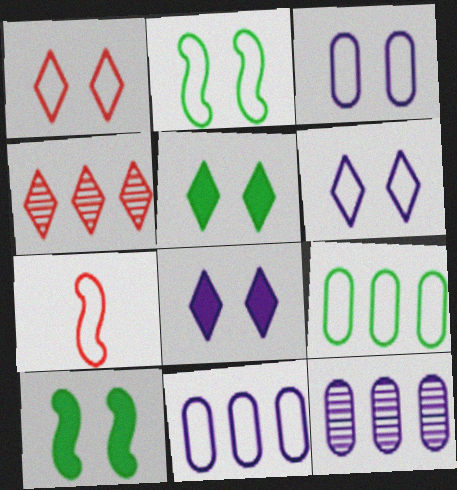[[1, 2, 3], 
[5, 7, 12], 
[6, 7, 9]]